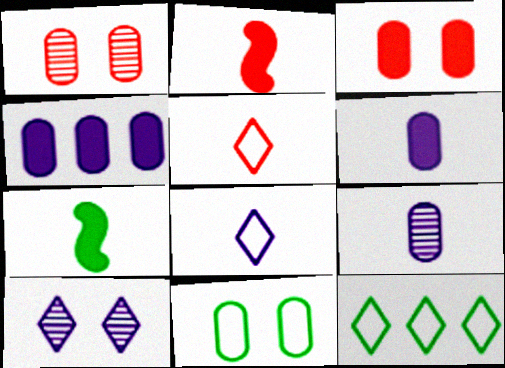[[5, 7, 9]]